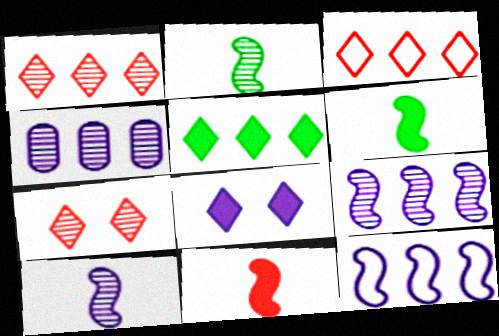[[2, 4, 7]]